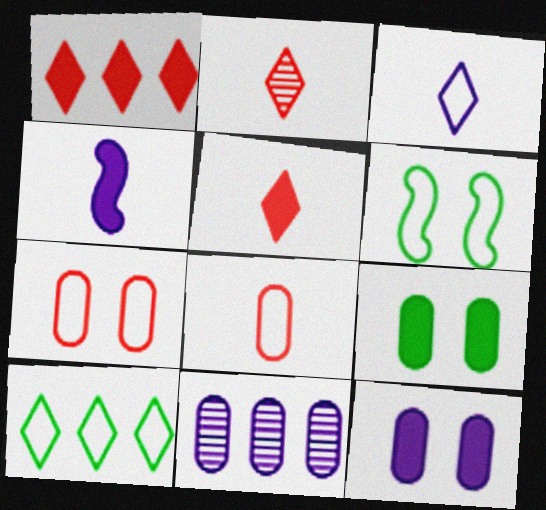[[1, 4, 9], 
[5, 6, 11], 
[8, 9, 11]]